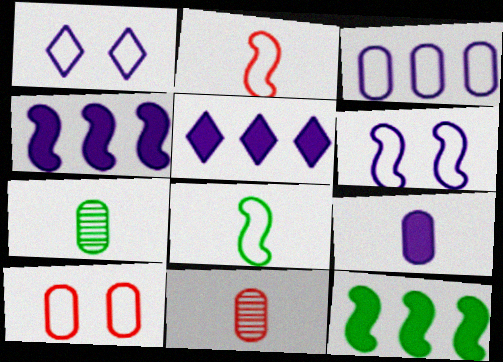[[1, 11, 12]]